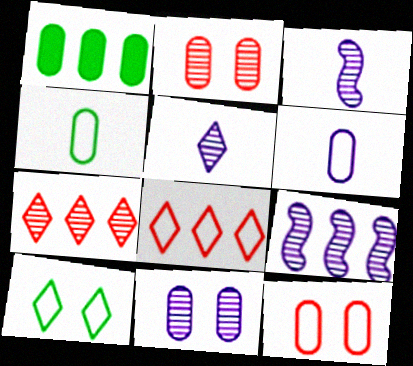[[1, 2, 6], 
[1, 8, 9], 
[5, 9, 11]]